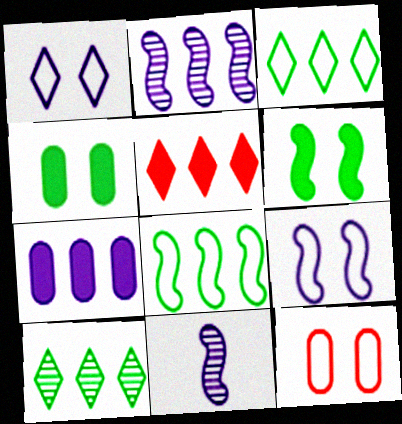[[1, 7, 11]]